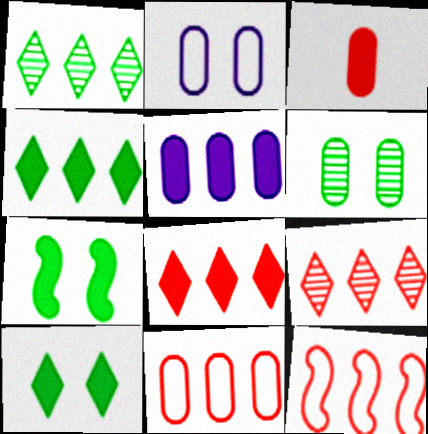[[1, 5, 12]]